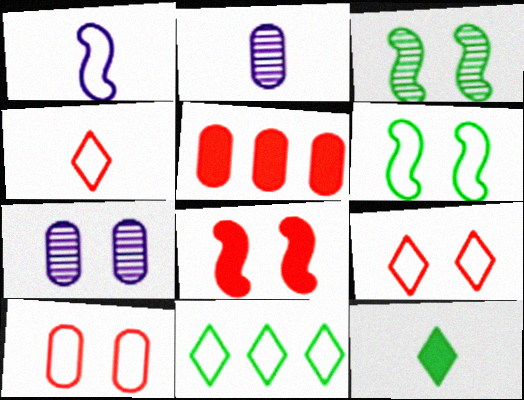[[1, 10, 11], 
[2, 8, 11]]